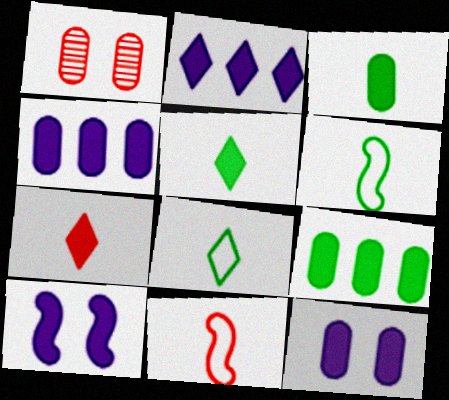[[1, 2, 6], 
[7, 9, 10]]